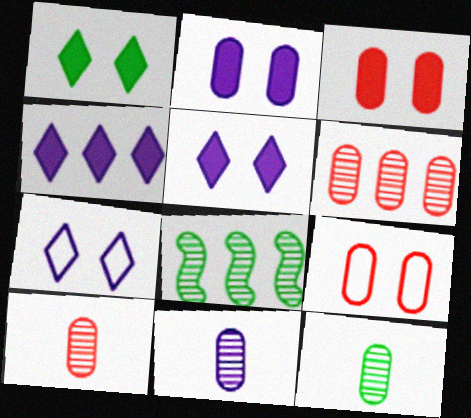[[10, 11, 12]]